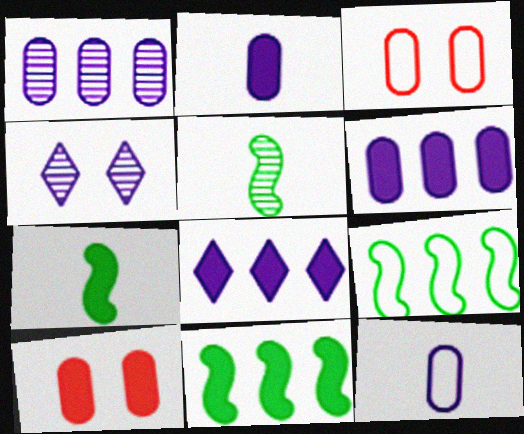[[3, 5, 8], 
[7, 8, 10]]